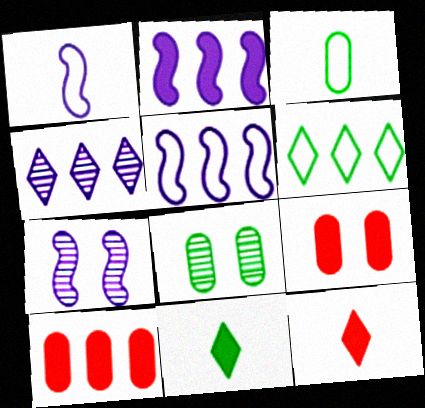[[1, 2, 7], 
[2, 9, 11], 
[5, 8, 12]]